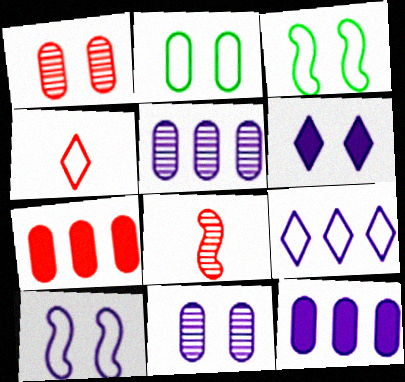[[1, 3, 6], 
[6, 10, 11]]